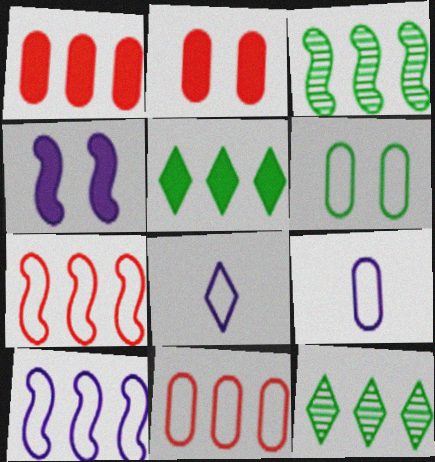[[1, 10, 12], 
[2, 3, 8], 
[6, 7, 8], 
[6, 9, 11]]